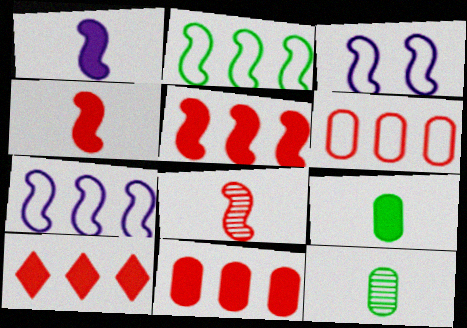[[3, 10, 12], 
[5, 10, 11]]